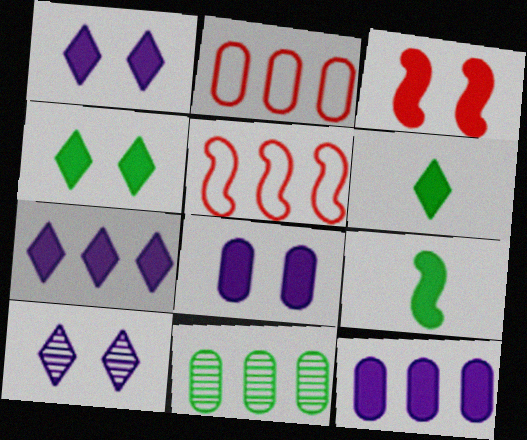[[2, 9, 10], 
[2, 11, 12], 
[3, 4, 8], 
[3, 6, 12], 
[5, 7, 11]]